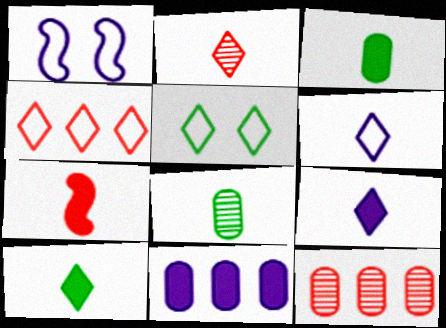[[1, 10, 12], 
[2, 6, 10], 
[3, 7, 9], 
[4, 5, 6], 
[6, 7, 8]]